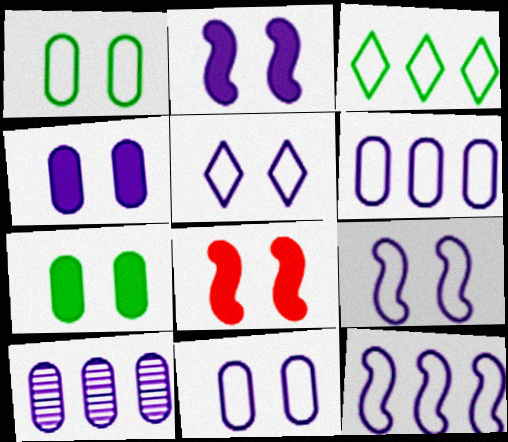[[5, 9, 11]]